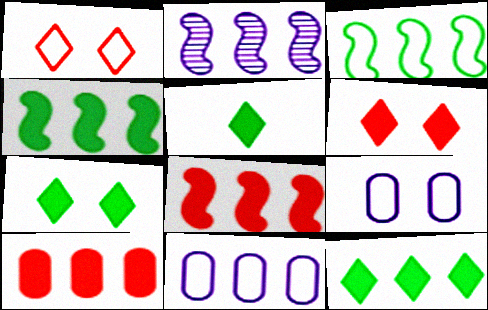[[2, 3, 8], 
[5, 7, 12]]